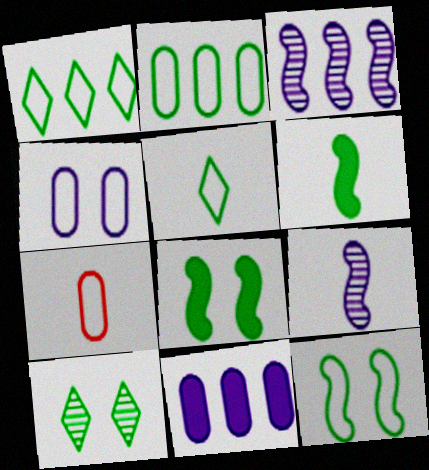[[2, 4, 7], 
[2, 5, 12], 
[2, 6, 10]]